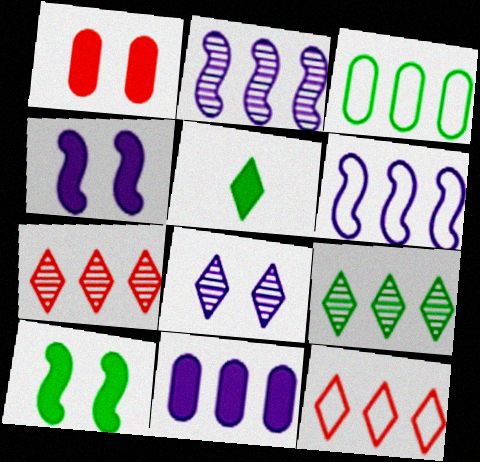[[3, 6, 12], 
[5, 8, 12]]